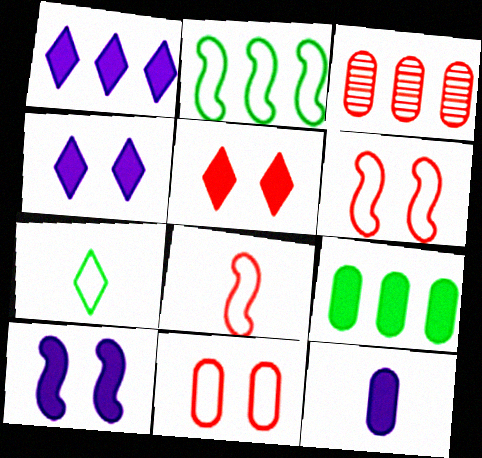[[1, 2, 3], 
[1, 10, 12], 
[3, 5, 8], 
[3, 7, 10]]